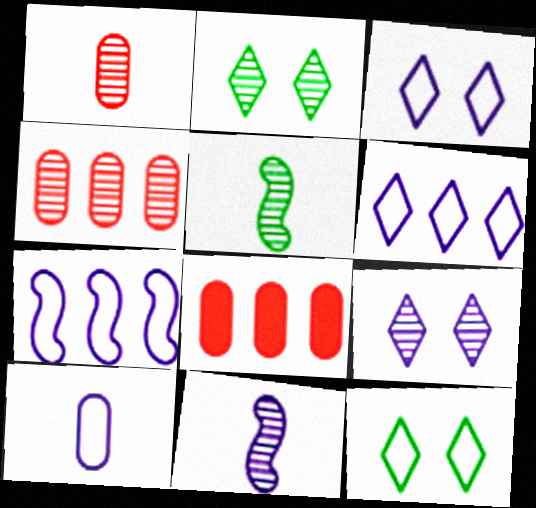[[2, 4, 11], 
[3, 5, 8], 
[3, 7, 10], 
[4, 5, 9], 
[8, 11, 12]]